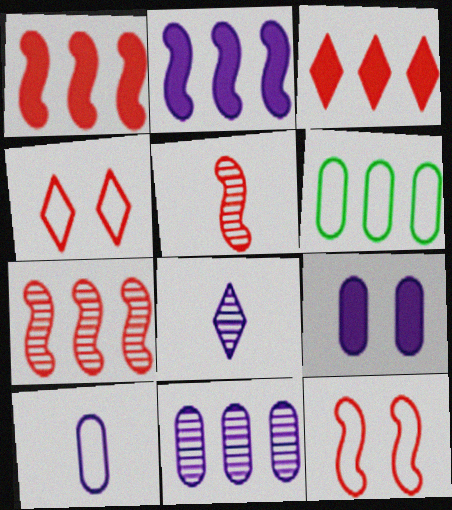[[1, 5, 12], 
[9, 10, 11]]